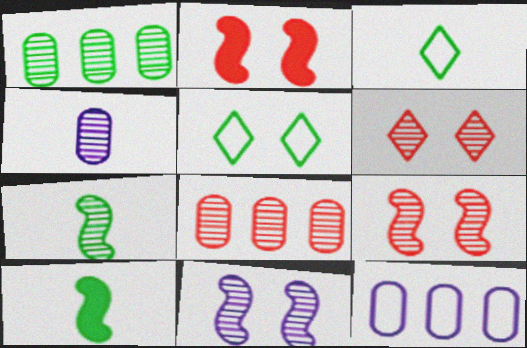[[1, 5, 10], 
[6, 10, 12]]